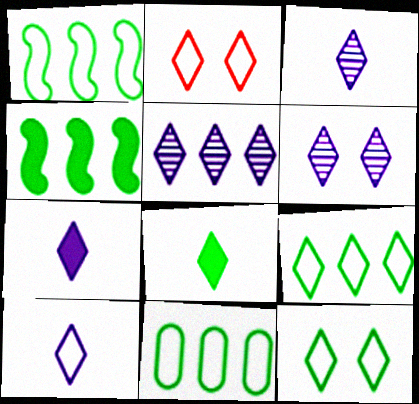[[1, 9, 11], 
[2, 5, 8], 
[2, 9, 10], 
[3, 5, 6], 
[3, 7, 10]]